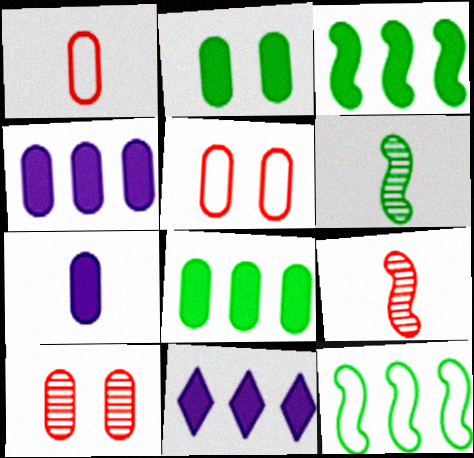[[5, 6, 11]]